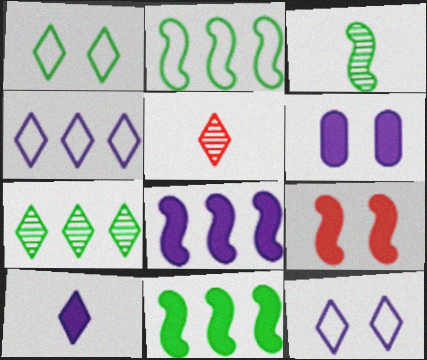[[2, 5, 6], 
[6, 8, 10]]